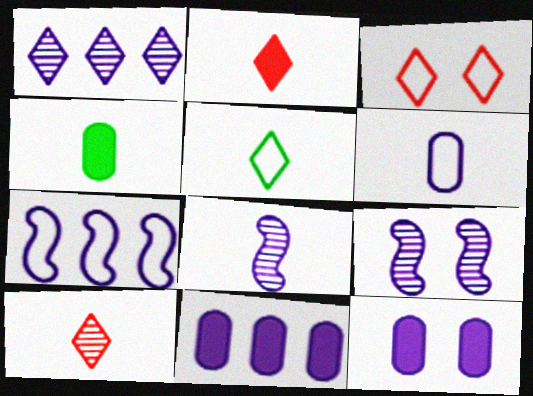[[1, 7, 11]]